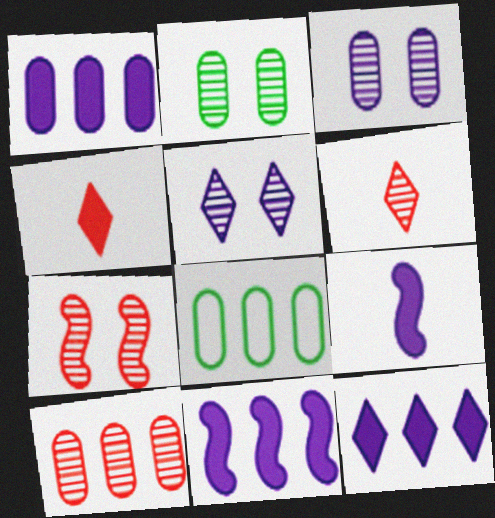[[1, 8, 10], 
[1, 11, 12], 
[2, 5, 7], 
[6, 7, 10]]